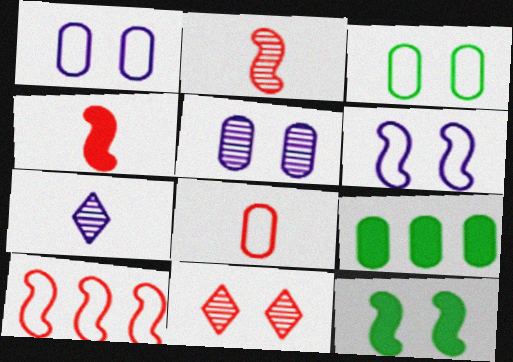[[1, 11, 12], 
[5, 8, 9]]